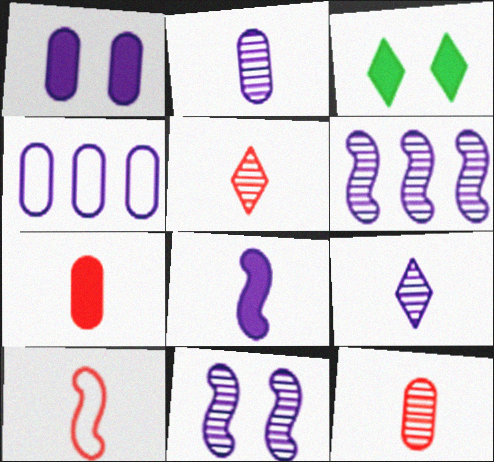[[1, 2, 4], 
[5, 7, 10]]